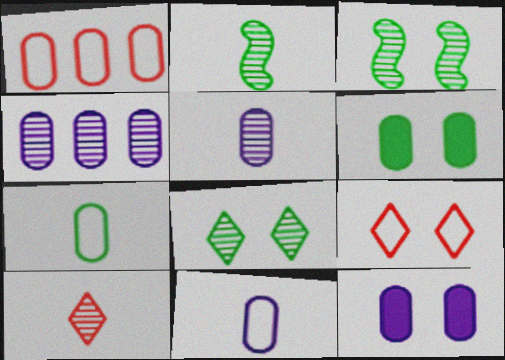[[1, 5, 6], 
[2, 5, 10], 
[3, 4, 10], 
[3, 9, 12], 
[4, 11, 12]]